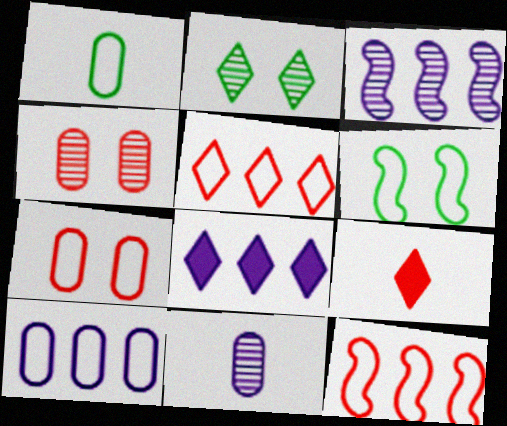[[1, 7, 10], 
[3, 8, 10], 
[4, 9, 12]]